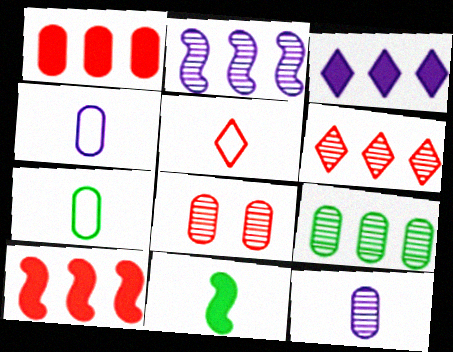[[2, 6, 9], 
[5, 8, 10], 
[5, 11, 12], 
[8, 9, 12]]